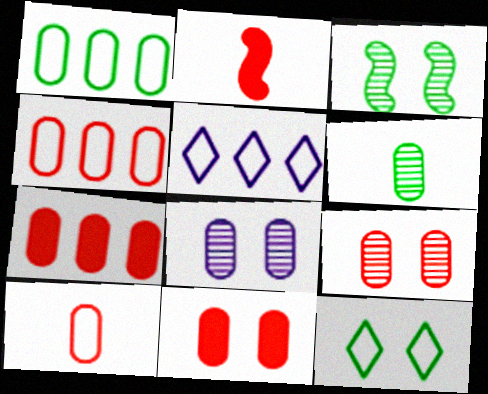[[7, 9, 10]]